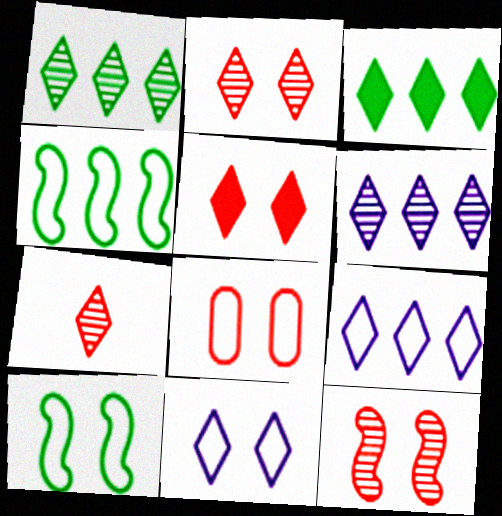[[3, 7, 11], 
[5, 8, 12], 
[8, 10, 11]]